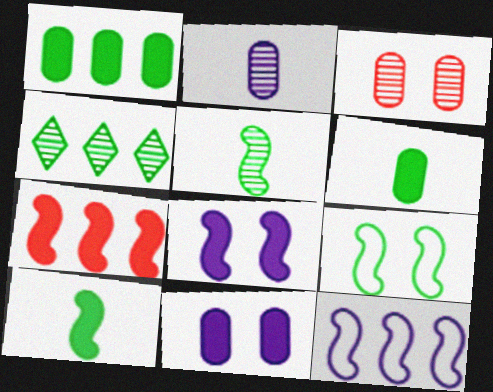[[4, 6, 9], 
[7, 8, 10]]